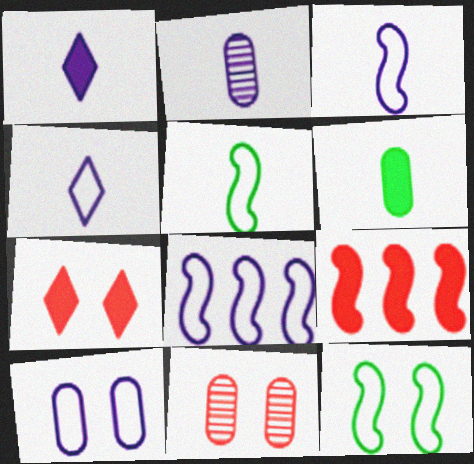[[1, 2, 3], 
[4, 8, 10]]